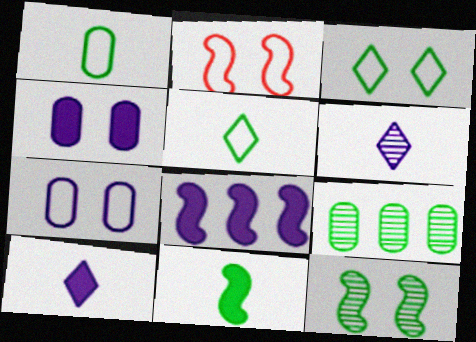[[2, 3, 7], 
[2, 9, 10], 
[3, 9, 11], 
[4, 8, 10], 
[6, 7, 8]]